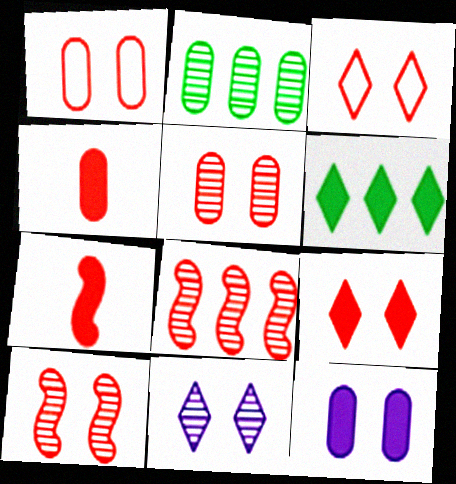[[1, 9, 10], 
[3, 4, 8], 
[6, 7, 12]]